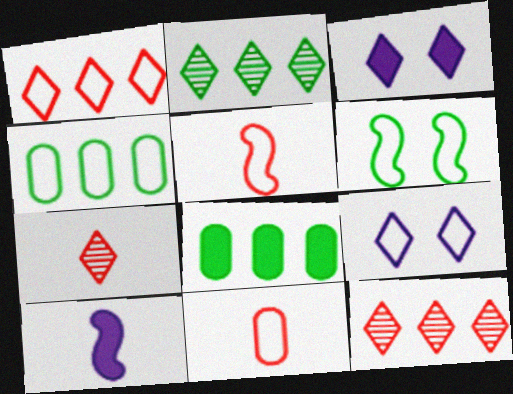[[4, 5, 9]]